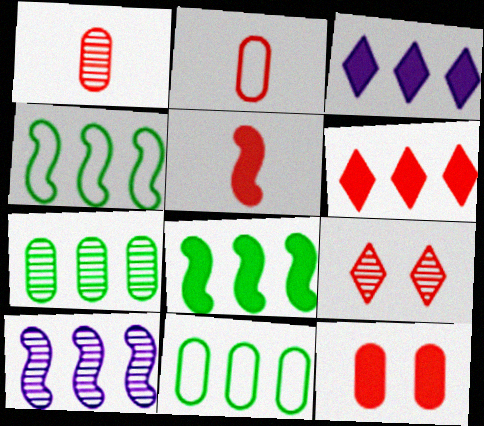[[5, 6, 12], 
[6, 10, 11]]